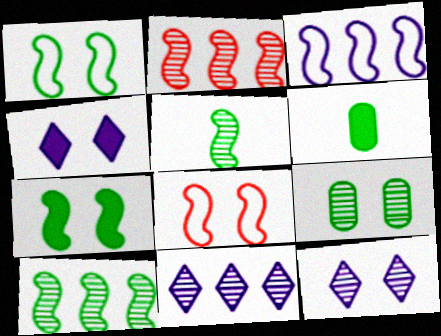[[4, 8, 9], 
[6, 8, 11]]